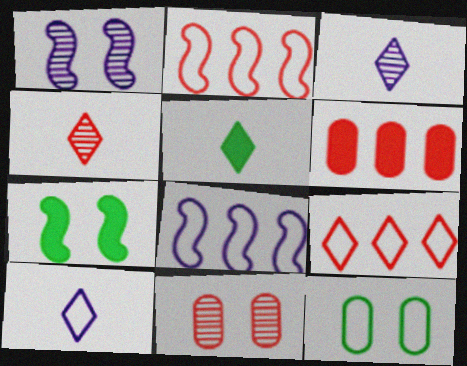[[2, 10, 12], 
[4, 5, 10], 
[5, 8, 11]]